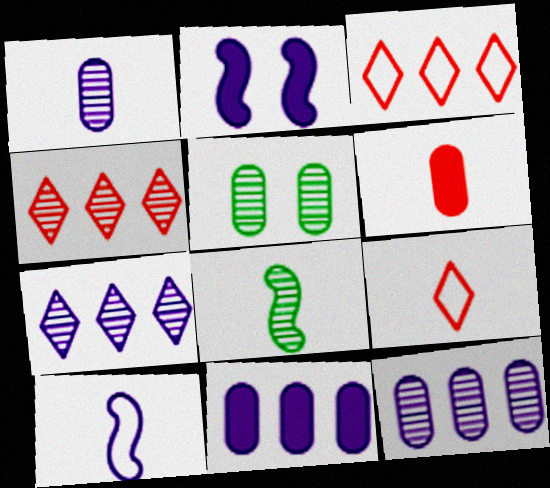[]